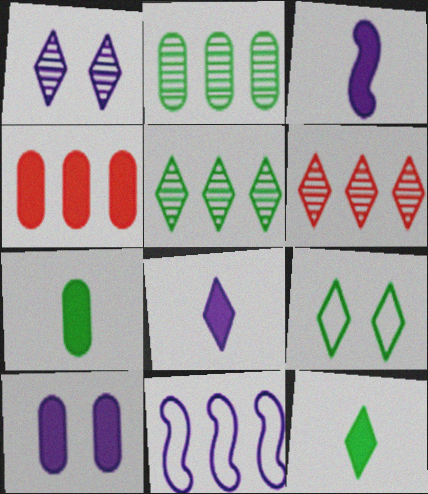[[4, 5, 11], 
[4, 7, 10], 
[5, 9, 12], 
[6, 8, 9]]